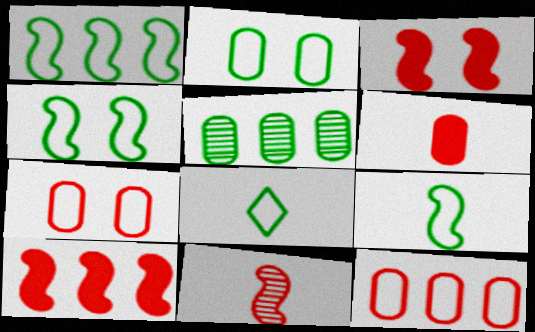[[1, 2, 8], 
[1, 4, 9]]